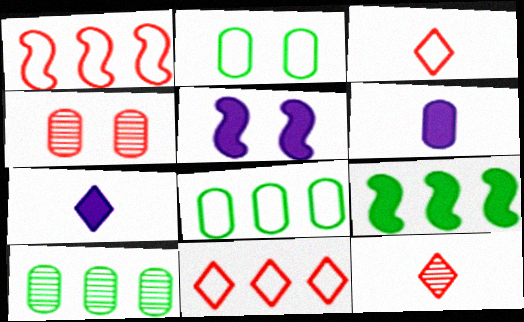[[3, 5, 10], 
[4, 6, 8], 
[5, 8, 12]]